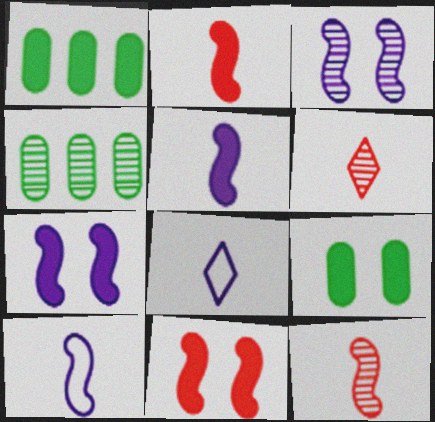[[3, 4, 6], 
[4, 8, 11]]